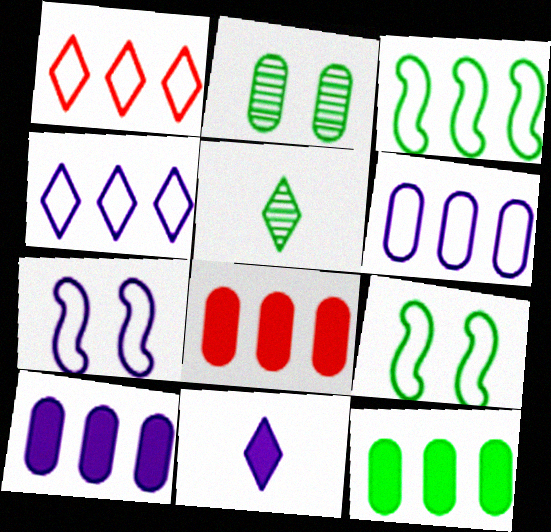[[1, 3, 6], 
[5, 7, 8], 
[5, 9, 12], 
[8, 10, 12]]